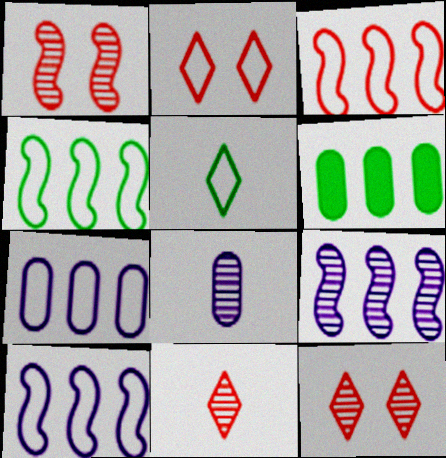[[3, 4, 10]]